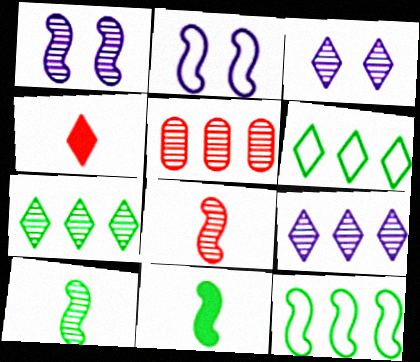[[3, 4, 6], 
[3, 5, 10]]